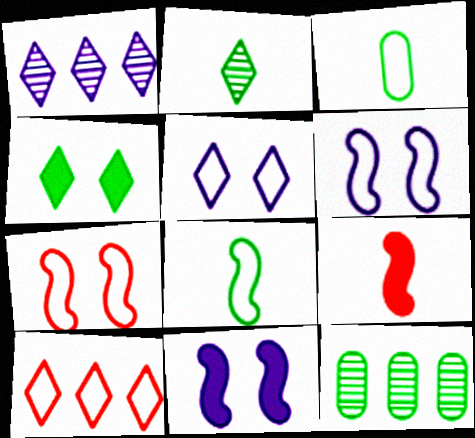[[3, 6, 10], 
[4, 8, 12], 
[5, 9, 12]]